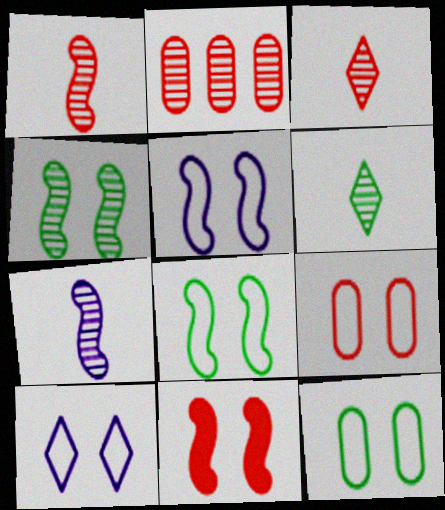[[4, 5, 11], 
[8, 9, 10]]